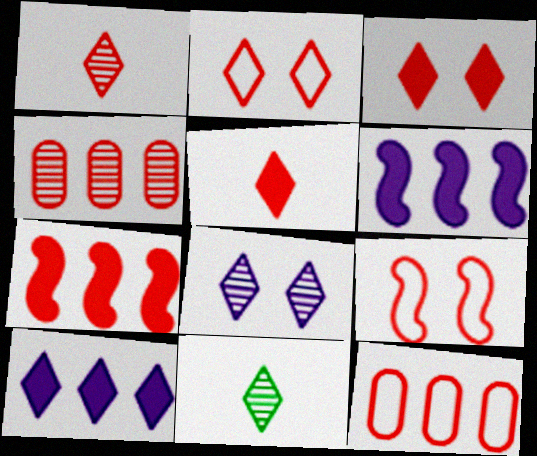[[2, 10, 11], 
[4, 5, 9]]